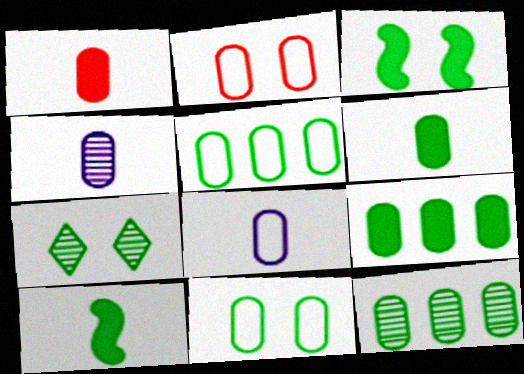[[2, 4, 9], 
[2, 5, 8], 
[3, 7, 11], 
[5, 7, 10], 
[5, 9, 12], 
[6, 11, 12]]